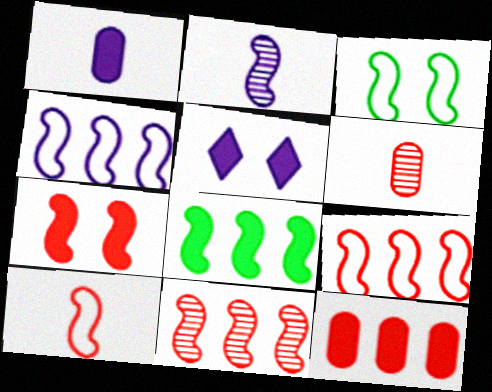[[3, 4, 10], 
[4, 8, 11], 
[7, 10, 11]]